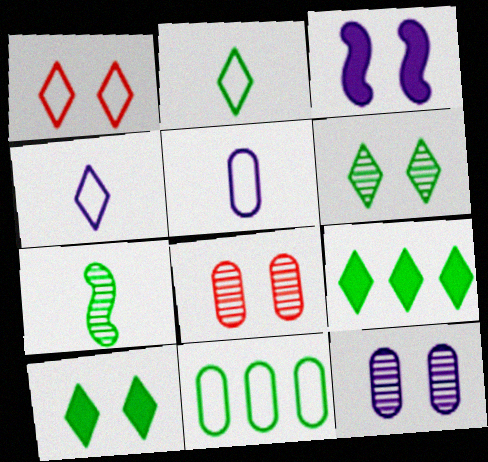[[2, 6, 9], 
[7, 10, 11]]